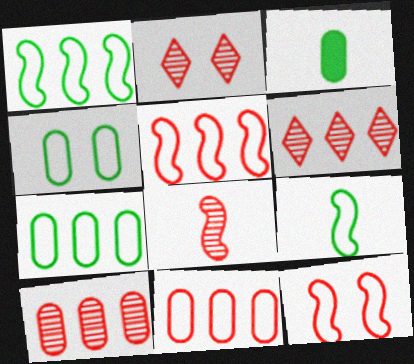[[2, 8, 10]]